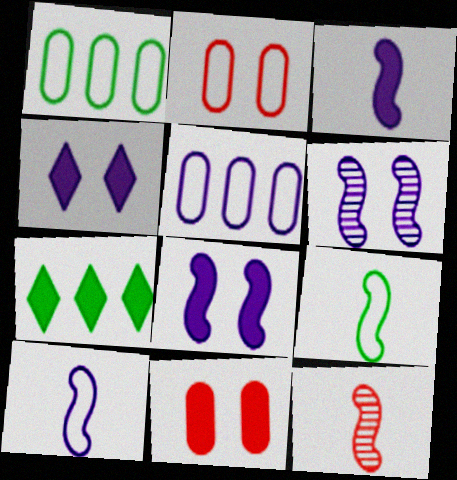[[1, 4, 12], 
[3, 7, 11], 
[3, 9, 12]]